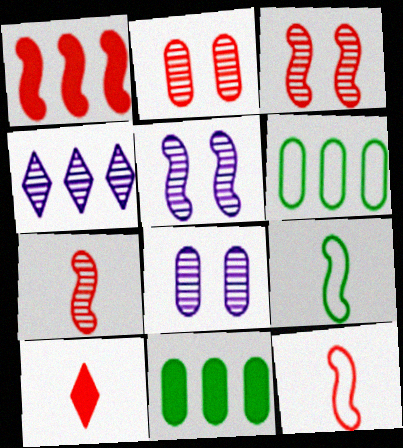[[1, 3, 12], 
[1, 4, 6], 
[1, 5, 9], 
[5, 6, 10]]